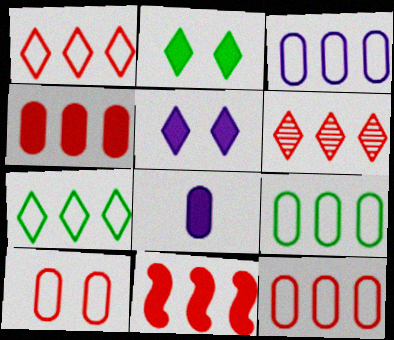[[2, 8, 11], 
[3, 9, 12], 
[6, 11, 12]]